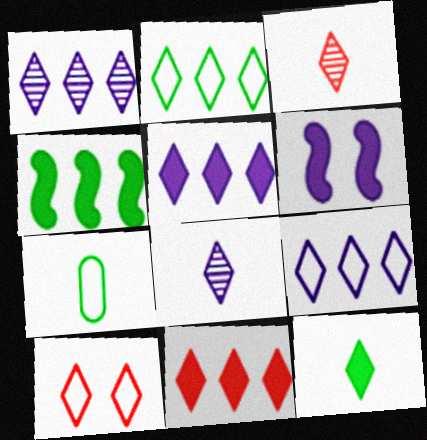[[1, 2, 11], 
[1, 5, 9], 
[1, 10, 12], 
[3, 10, 11]]